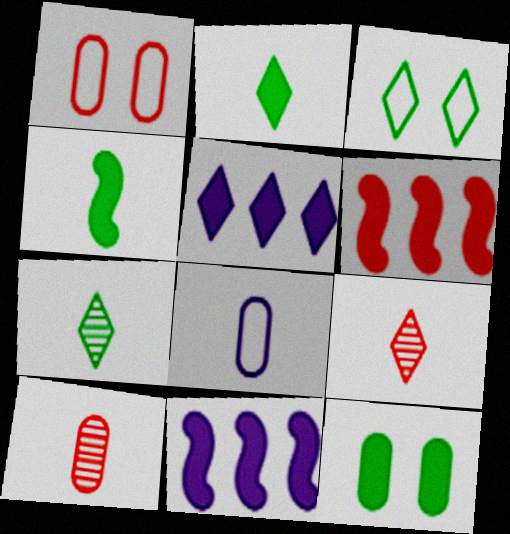[[1, 6, 9], 
[1, 7, 11], 
[3, 5, 9], 
[3, 10, 11], 
[4, 8, 9]]